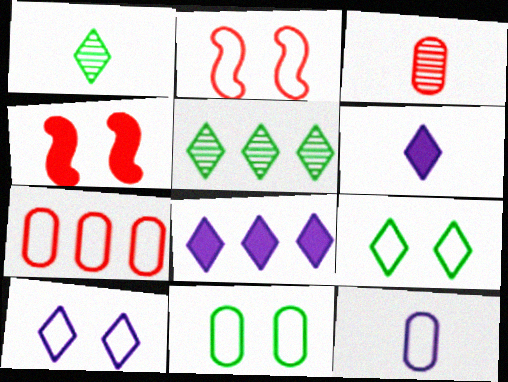[[2, 10, 11], 
[4, 5, 12], 
[7, 11, 12]]